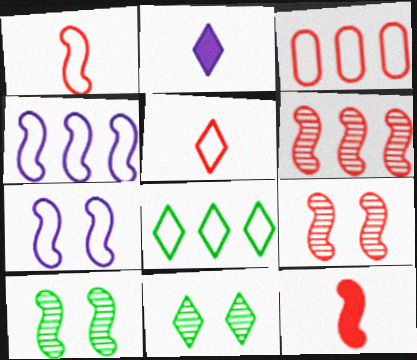[[2, 3, 10], 
[3, 4, 8], 
[4, 10, 12]]